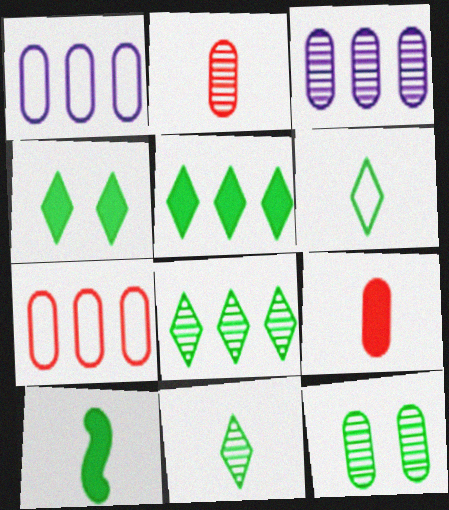[[1, 9, 12], 
[2, 3, 12], 
[4, 6, 8]]